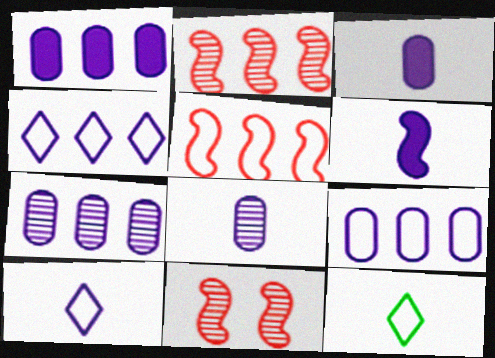[[1, 7, 9], 
[1, 11, 12], 
[6, 8, 10]]